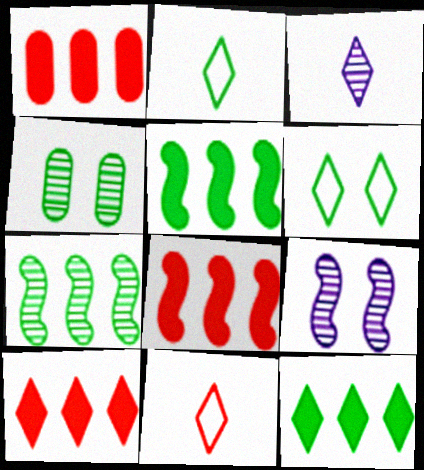[[1, 2, 9], 
[1, 8, 10], 
[2, 4, 5], 
[3, 6, 10]]